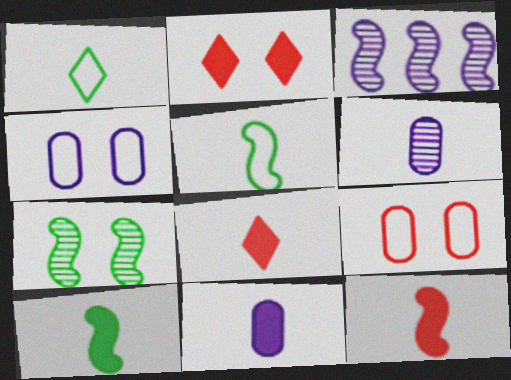[[1, 6, 12], 
[2, 4, 7], 
[5, 6, 8], 
[8, 10, 11]]